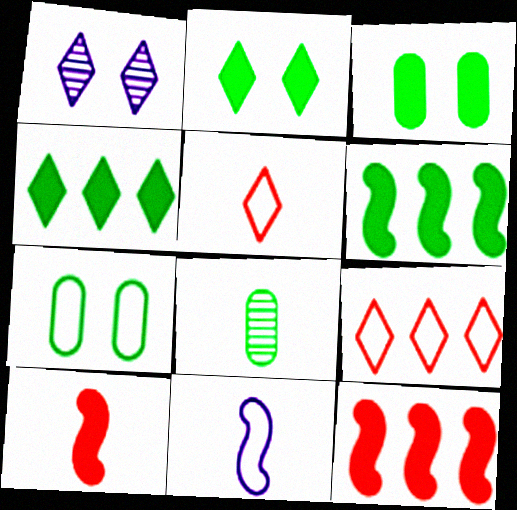[[1, 4, 5], 
[7, 9, 11]]